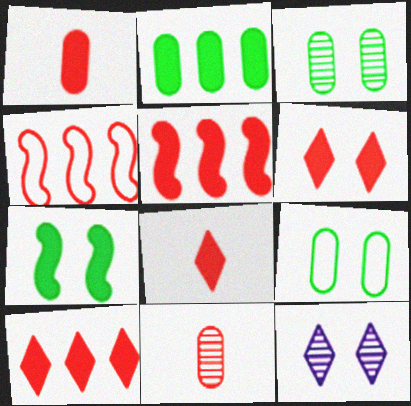[[1, 5, 6], 
[4, 6, 11], 
[6, 8, 10]]